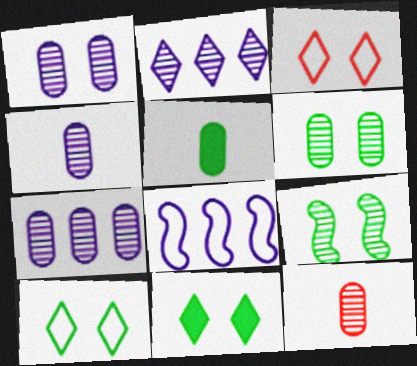[[1, 4, 7], 
[2, 9, 12], 
[6, 7, 12], 
[8, 11, 12]]